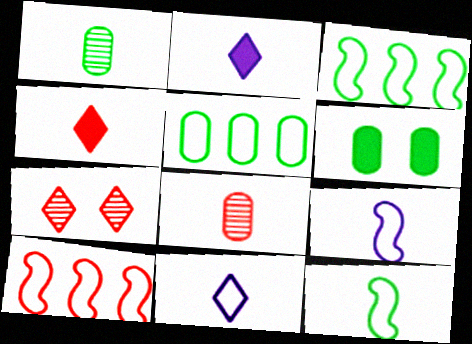[[1, 4, 9], 
[1, 5, 6], 
[2, 8, 12]]